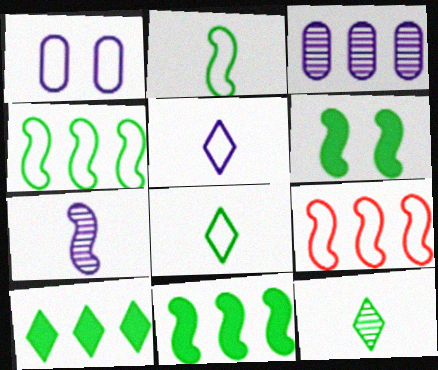[[1, 8, 9], 
[3, 9, 10], 
[6, 7, 9]]